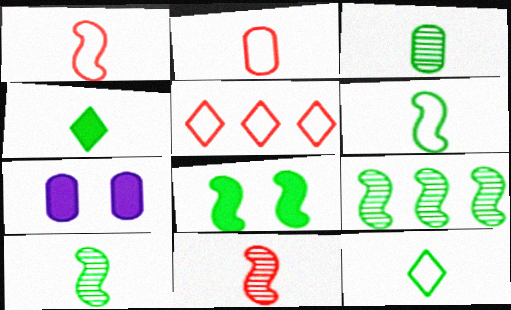[[3, 4, 6], 
[5, 7, 10], 
[6, 8, 9]]